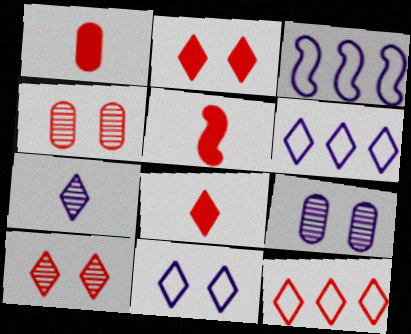[[1, 5, 8], 
[4, 5, 12], 
[8, 10, 12]]